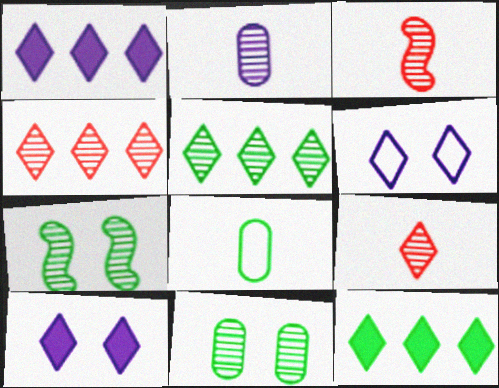[[2, 4, 7], 
[6, 9, 12], 
[7, 8, 12]]